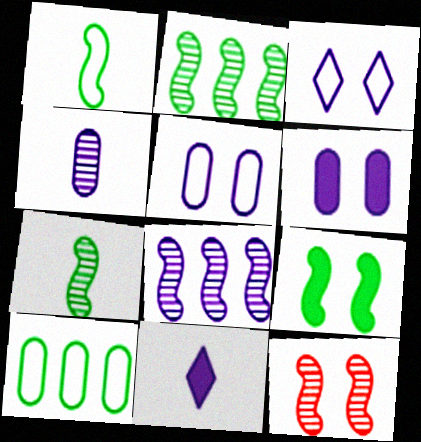[[1, 2, 9], 
[5, 8, 11], 
[7, 8, 12], 
[10, 11, 12]]